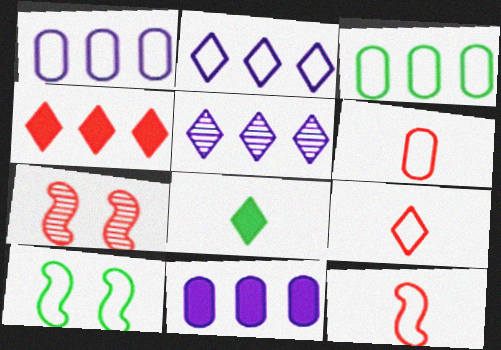[[1, 7, 8], 
[1, 9, 10], 
[2, 6, 10], 
[4, 6, 7], 
[6, 9, 12]]